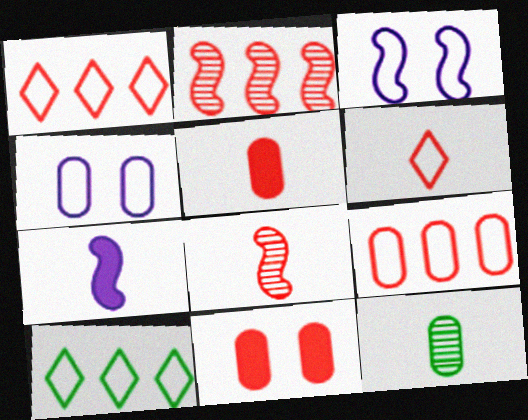[[1, 8, 11], 
[2, 6, 11], 
[5, 6, 8], 
[6, 7, 12]]